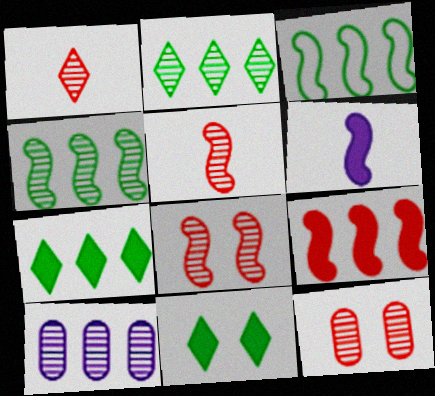[[3, 6, 8]]